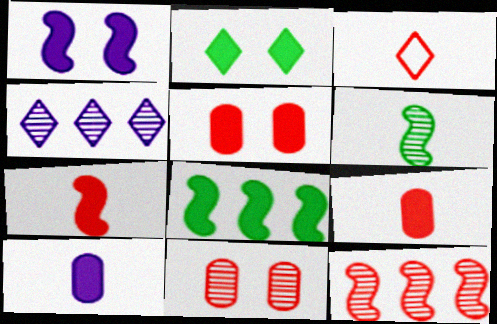[[1, 2, 5], 
[1, 7, 8], 
[2, 3, 4], 
[3, 5, 12], 
[3, 6, 10], 
[4, 6, 11]]